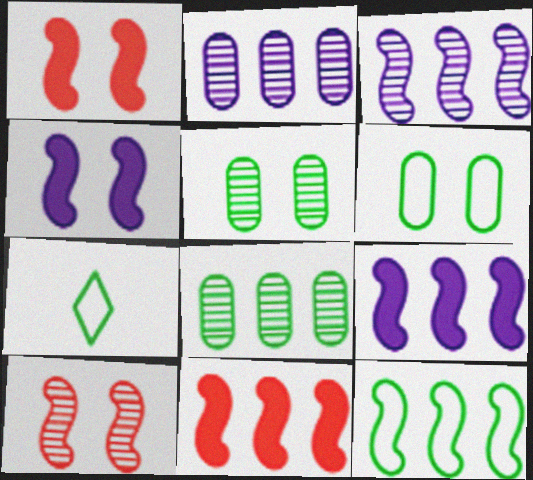[[1, 2, 7], 
[3, 11, 12], 
[6, 7, 12]]